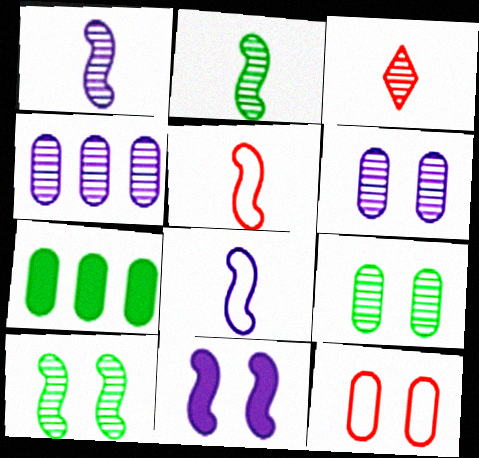[[3, 4, 10]]